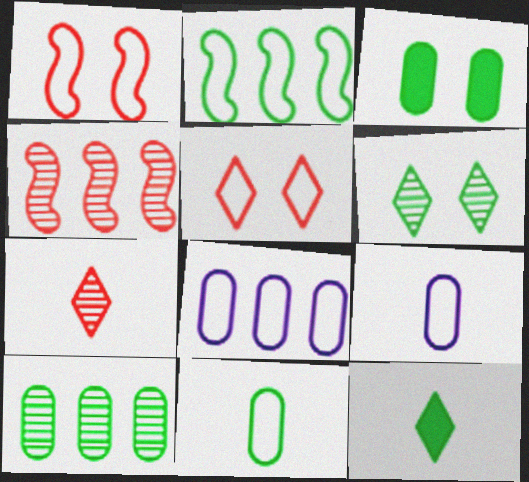[[2, 5, 9], 
[3, 10, 11]]